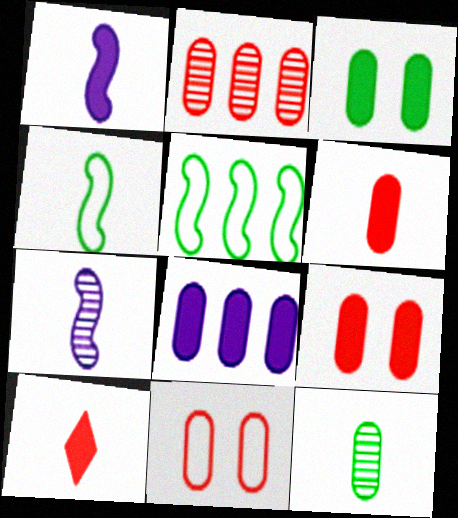[[2, 6, 11], 
[3, 6, 8], 
[8, 11, 12]]